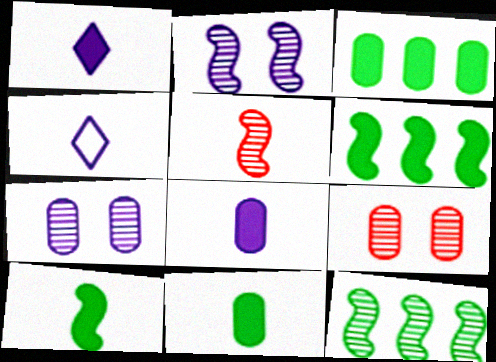[[2, 5, 12], 
[4, 5, 11], 
[4, 6, 9]]